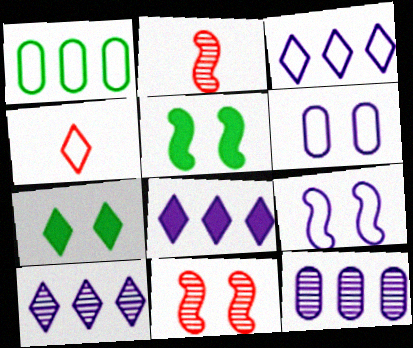[[1, 4, 9], 
[3, 8, 10], 
[4, 5, 12], 
[4, 7, 10], 
[5, 9, 11], 
[6, 7, 11]]